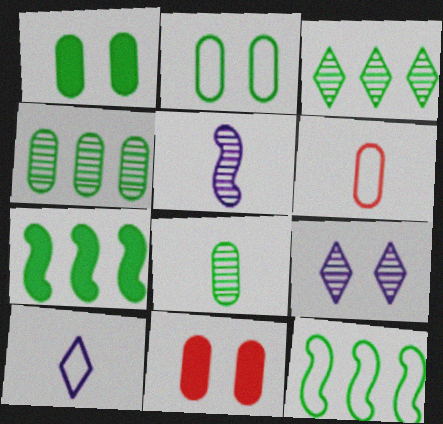[[6, 7, 9]]